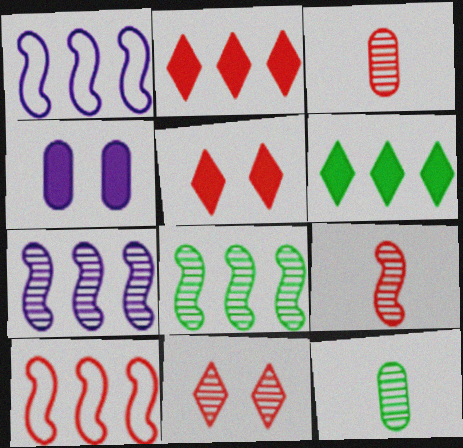[[1, 5, 12], 
[3, 5, 10], 
[7, 11, 12]]